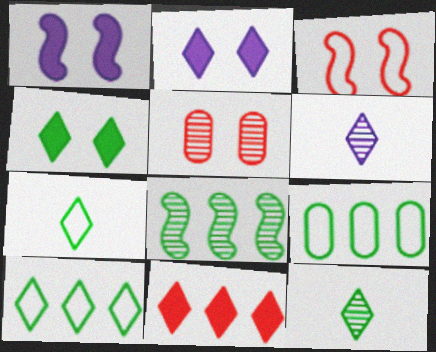[[4, 10, 12], 
[5, 6, 8]]